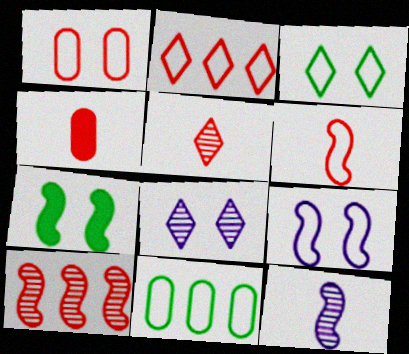[[1, 2, 6], 
[1, 3, 9], 
[1, 7, 8], 
[4, 5, 6]]